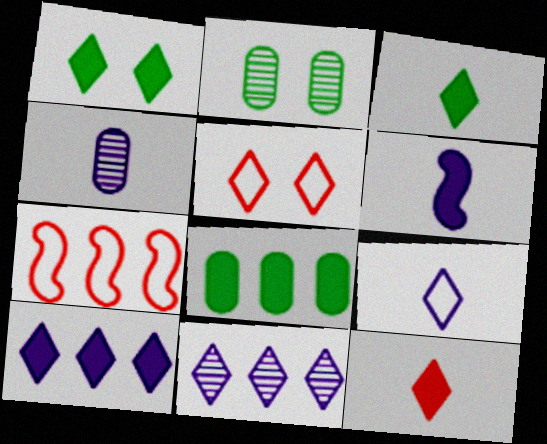[[1, 4, 7], 
[1, 10, 12], 
[3, 5, 11], 
[4, 6, 9], 
[7, 8, 11]]